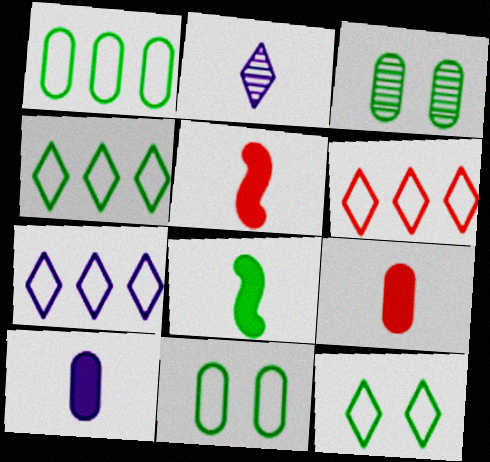[[3, 4, 8], 
[3, 5, 7], 
[4, 6, 7]]